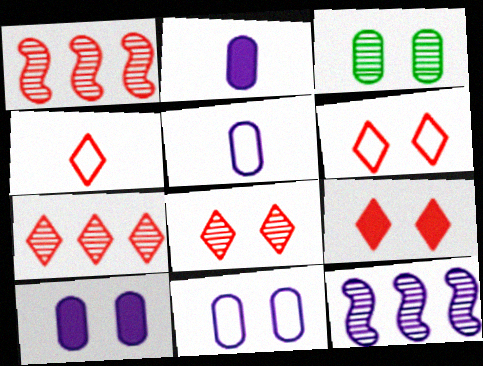[[4, 7, 9], 
[6, 8, 9]]